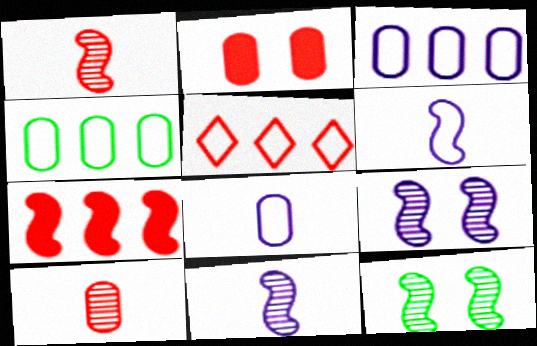[[1, 2, 5], 
[6, 7, 12]]